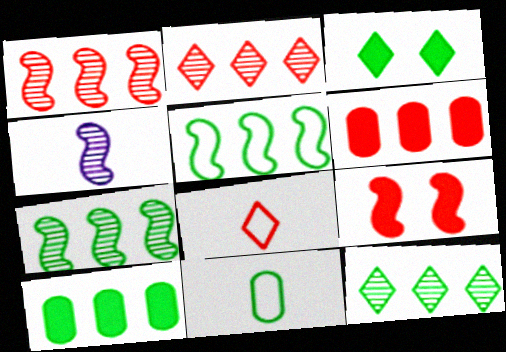[[3, 7, 11], 
[4, 5, 9], 
[5, 10, 12]]